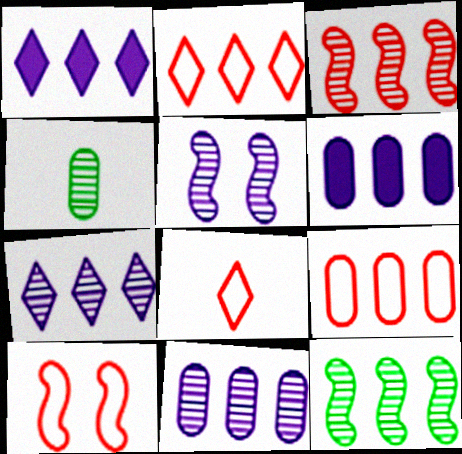[[1, 4, 10], 
[1, 9, 12], 
[2, 6, 12], 
[8, 9, 10]]